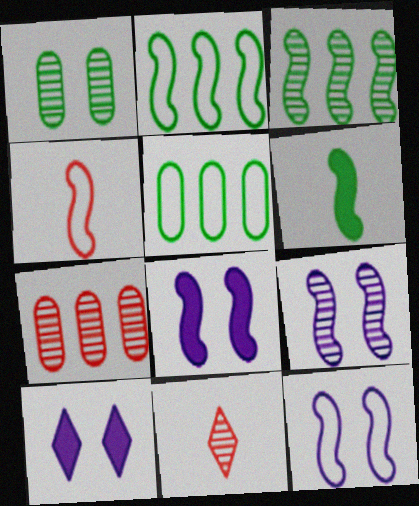[[2, 4, 12], 
[3, 4, 8], 
[5, 8, 11], 
[8, 9, 12]]